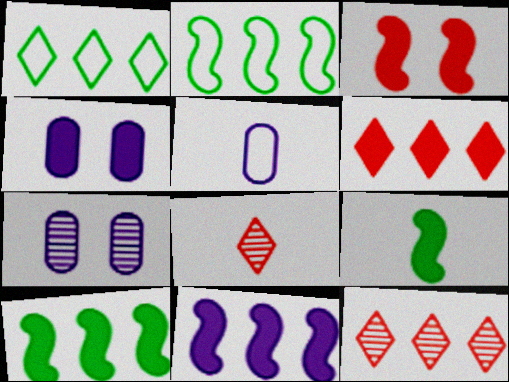[[2, 4, 8], 
[3, 9, 11], 
[4, 6, 9], 
[5, 8, 9]]